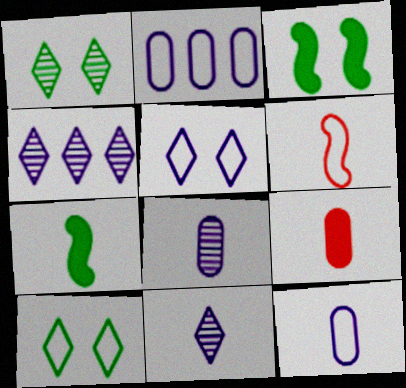[[2, 6, 10]]